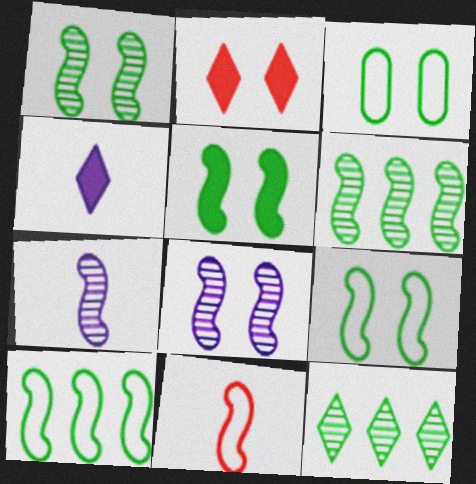[[1, 5, 9], 
[2, 3, 8]]